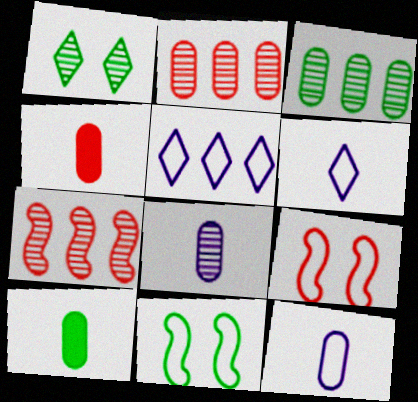[[1, 7, 8]]